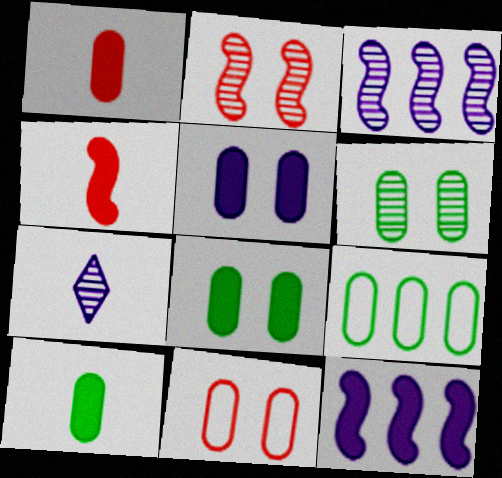[[5, 6, 11], 
[6, 9, 10]]